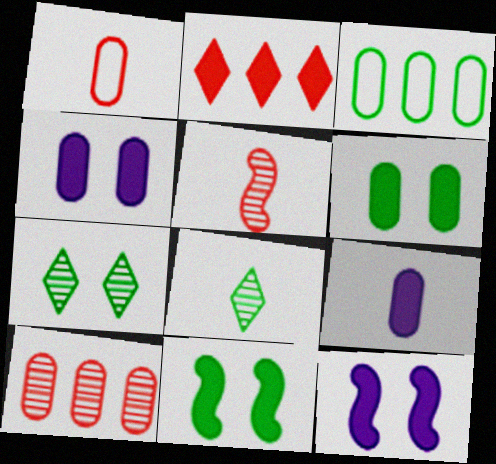[[2, 9, 11], 
[3, 8, 11]]